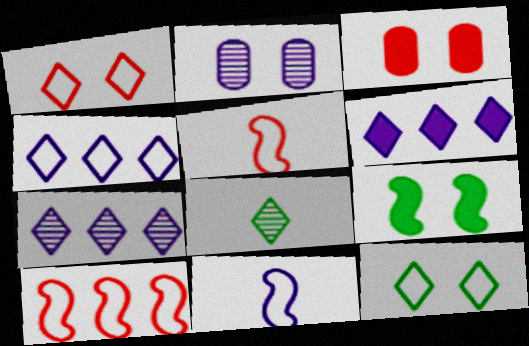[[1, 2, 9], 
[1, 6, 8], 
[2, 6, 11], 
[4, 6, 7]]